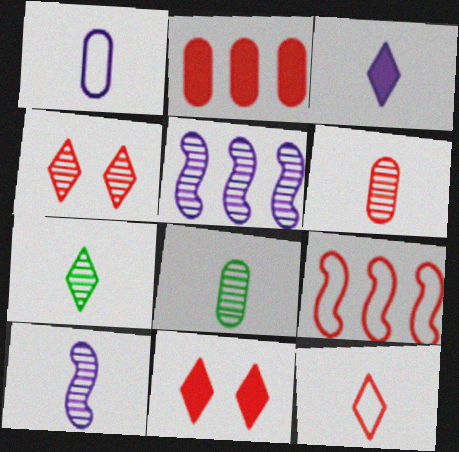[[1, 3, 10], 
[3, 7, 12], 
[4, 5, 8], 
[6, 7, 10], 
[6, 9, 11]]